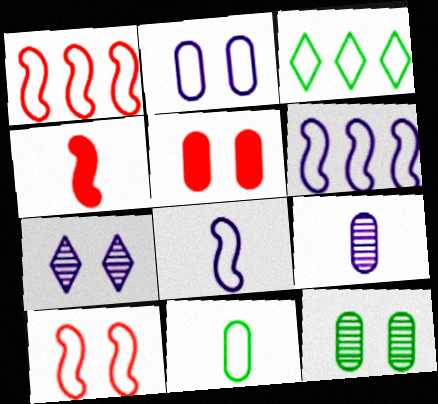[[2, 5, 12]]